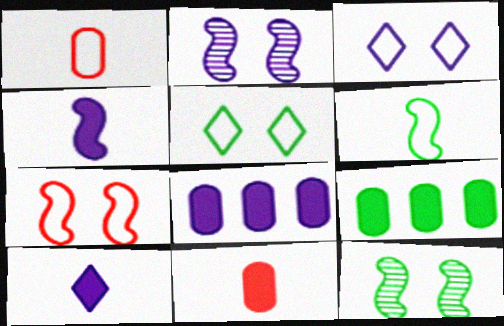[]